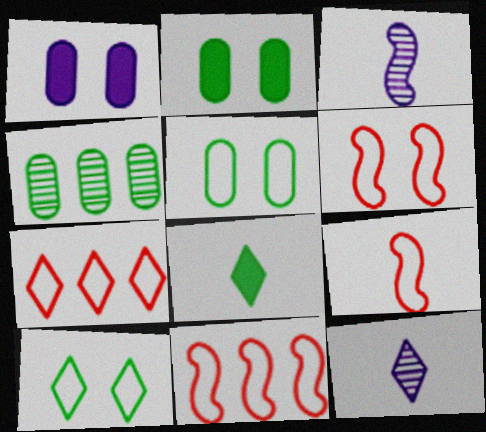[[2, 3, 7], 
[2, 11, 12], 
[6, 9, 11]]